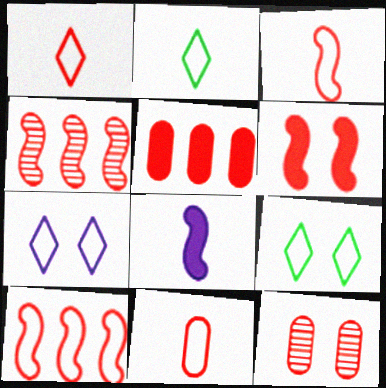[[1, 3, 11], 
[3, 4, 6], 
[5, 11, 12]]